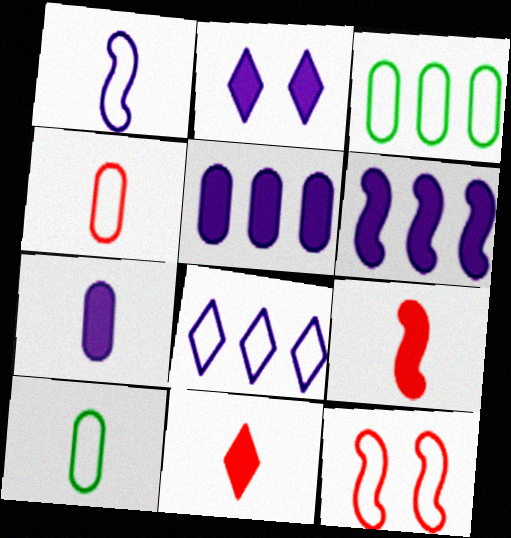[[2, 6, 7], 
[8, 10, 12]]